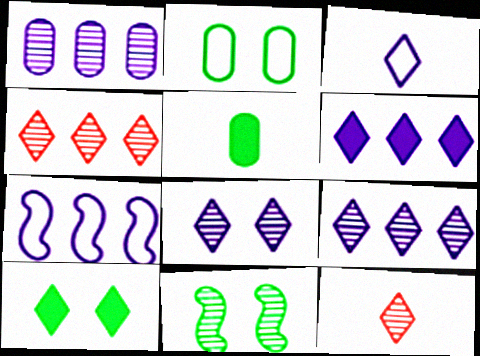[[1, 6, 7], 
[1, 11, 12], 
[2, 10, 11], 
[3, 4, 10], 
[3, 6, 8]]